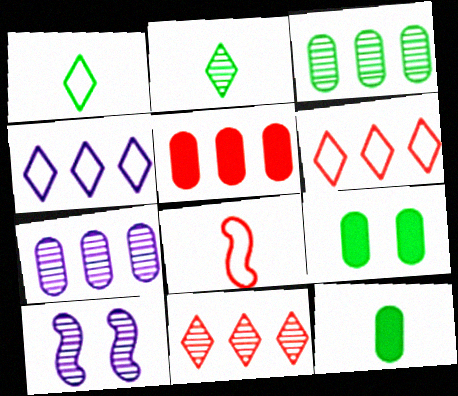[[1, 5, 10], 
[6, 10, 12]]